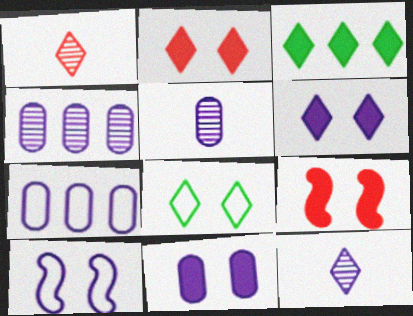[[5, 7, 11]]